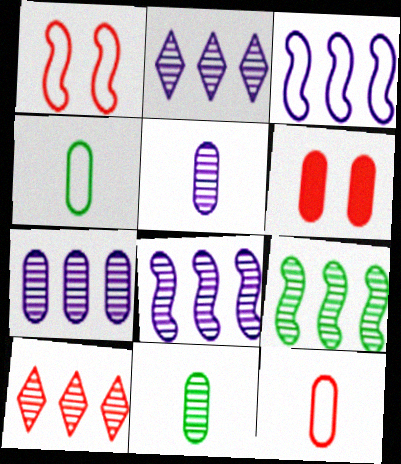[[2, 7, 8], 
[4, 6, 7], 
[7, 9, 10]]